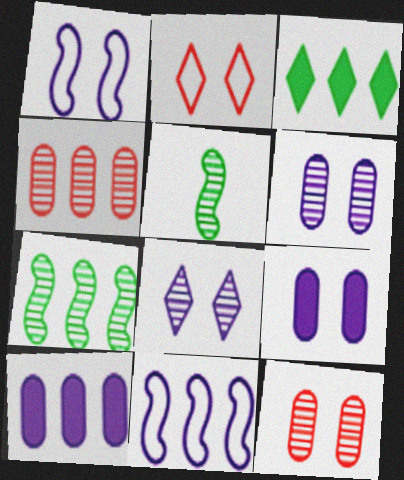[[1, 8, 9], 
[2, 5, 10], 
[3, 4, 11], 
[4, 5, 8]]